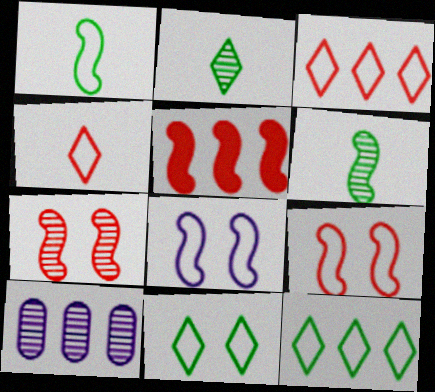[[2, 7, 10], 
[5, 6, 8], 
[5, 10, 12]]